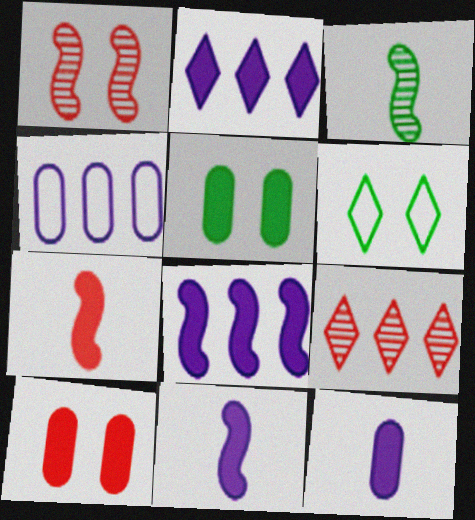[[2, 5, 7]]